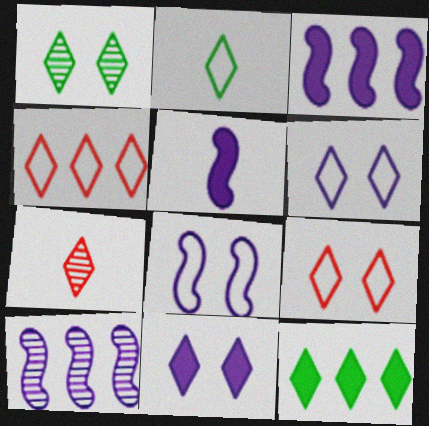[[1, 2, 12], 
[1, 9, 11], 
[2, 4, 6], 
[5, 8, 10], 
[6, 7, 12]]